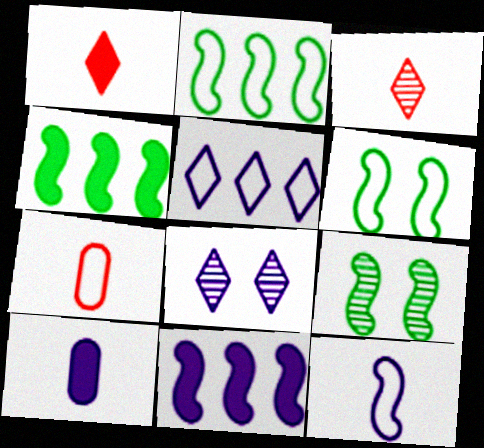[[4, 7, 8], 
[5, 6, 7]]